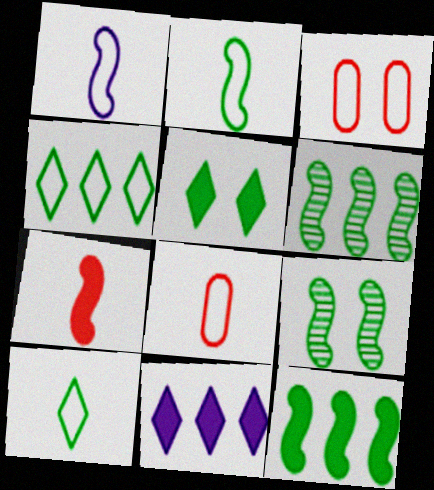[[1, 3, 4], 
[1, 8, 10], 
[2, 9, 12], 
[8, 9, 11]]